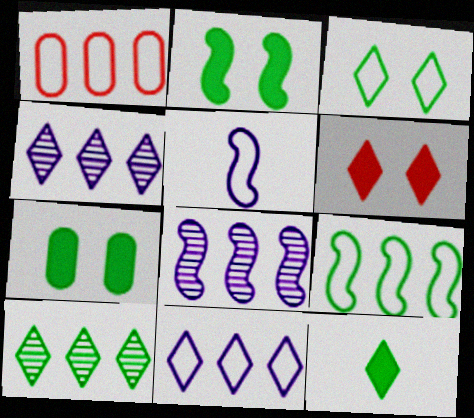[[1, 3, 5], 
[1, 9, 11], 
[3, 10, 12]]